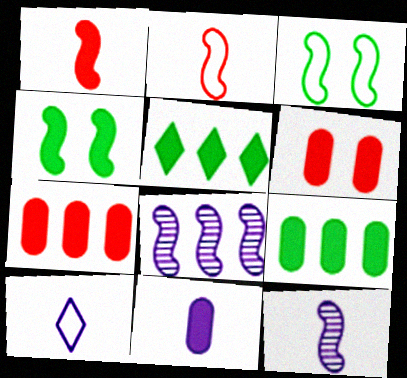[[1, 3, 8], 
[2, 4, 8], 
[6, 9, 11], 
[10, 11, 12]]